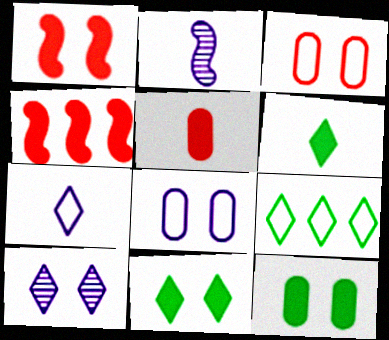[]